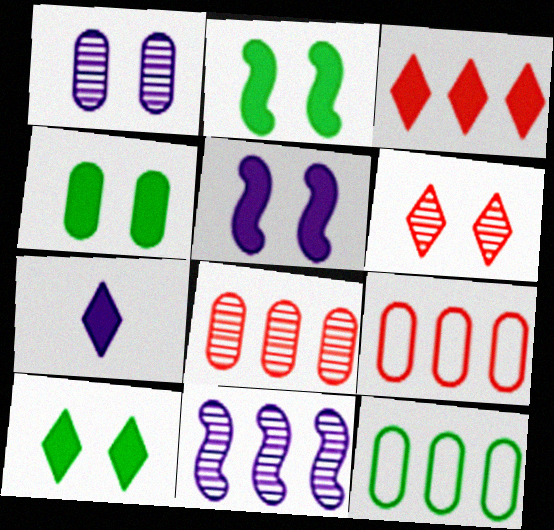[[2, 4, 10], 
[3, 7, 10], 
[3, 11, 12]]